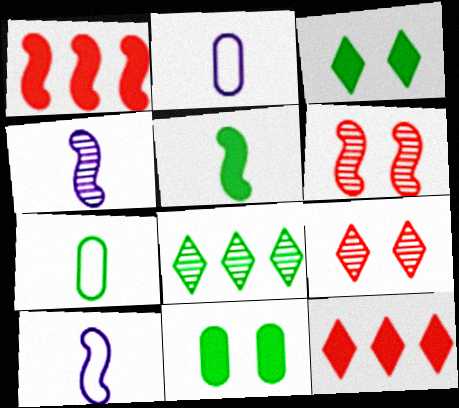[]